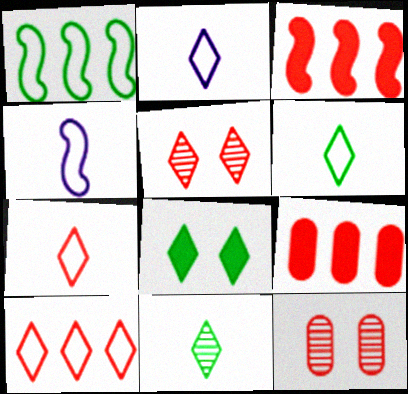[[2, 6, 7], 
[3, 7, 12]]